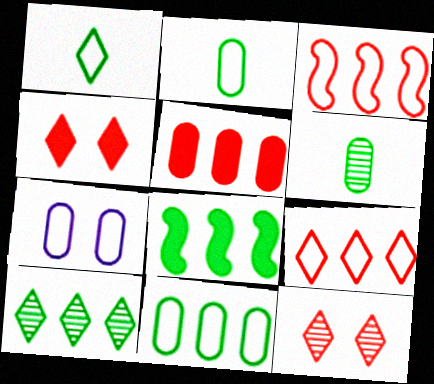[[1, 3, 7], 
[5, 6, 7], 
[8, 10, 11]]